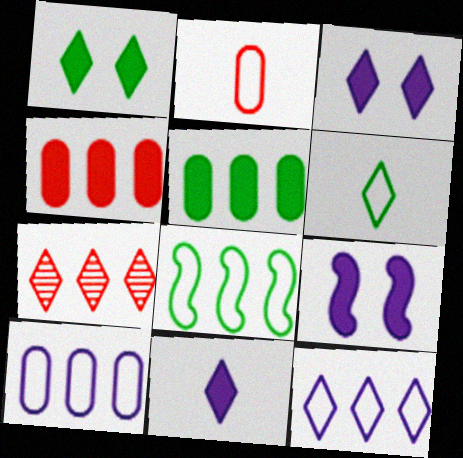[[3, 6, 7]]